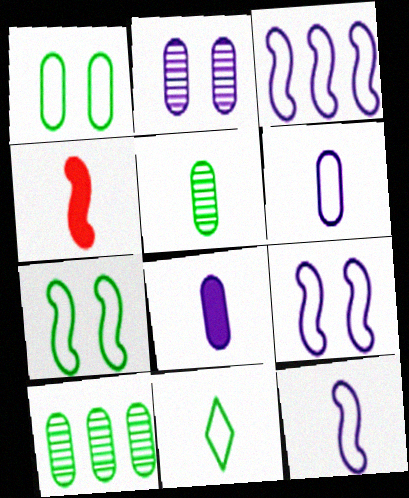[[3, 9, 12]]